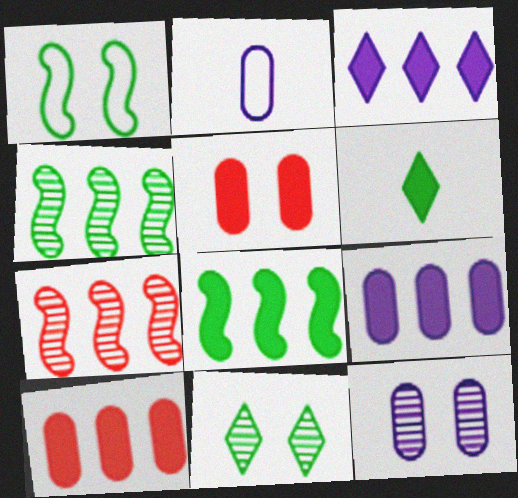[[2, 9, 12], 
[3, 8, 10]]